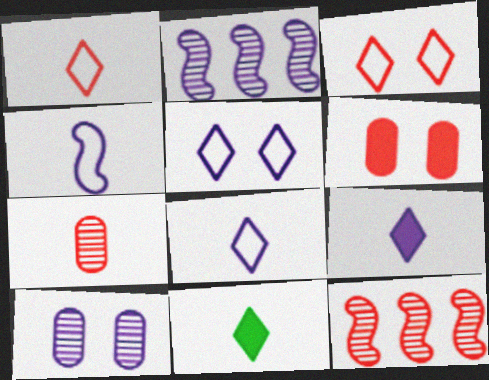[[1, 6, 12], 
[4, 7, 11]]